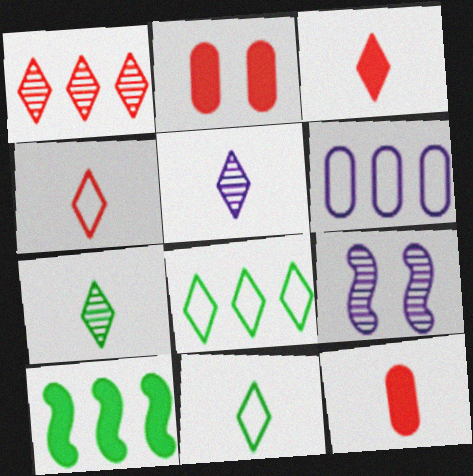[[1, 6, 10], 
[3, 5, 11], 
[8, 9, 12]]